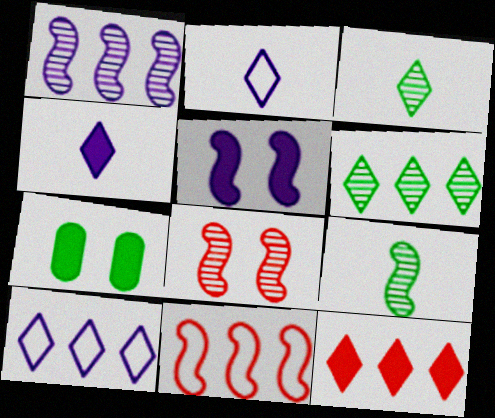[[1, 8, 9], 
[5, 9, 11], 
[6, 10, 12]]